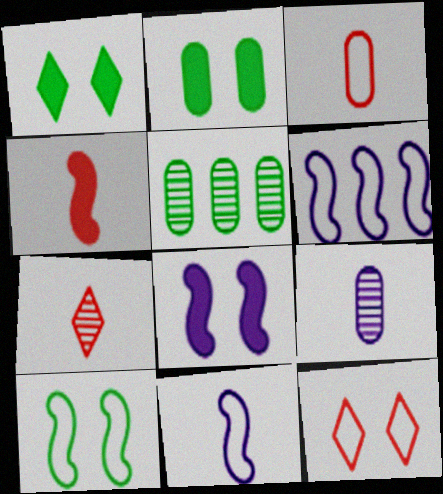[[2, 6, 7], 
[3, 4, 7]]